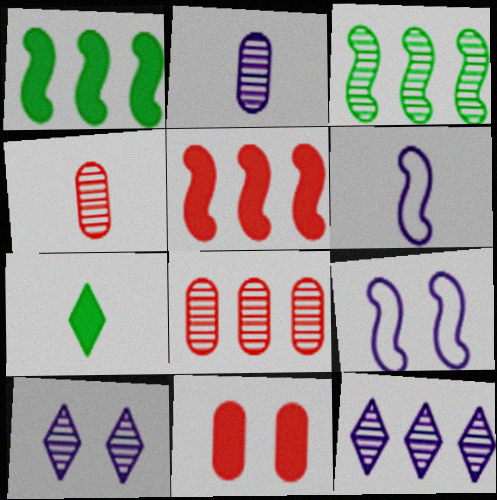[[3, 4, 10], 
[3, 8, 12], 
[4, 6, 7], 
[7, 8, 9]]